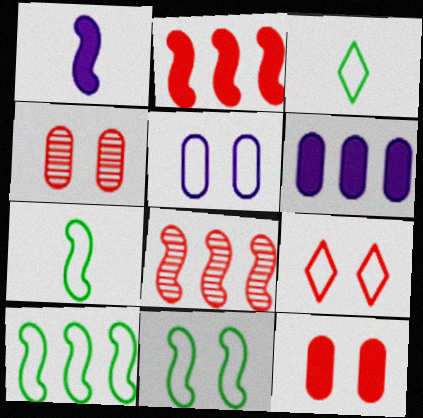[[1, 8, 11], 
[5, 9, 11], 
[7, 10, 11]]